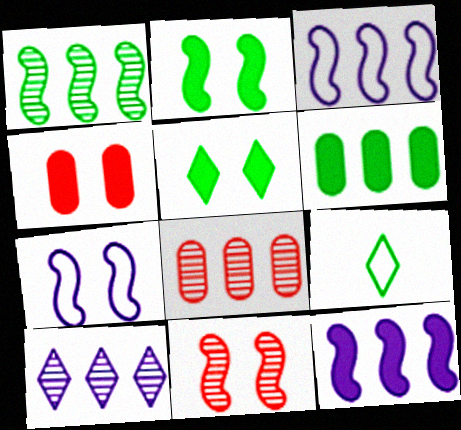[[1, 8, 10], 
[2, 7, 11]]